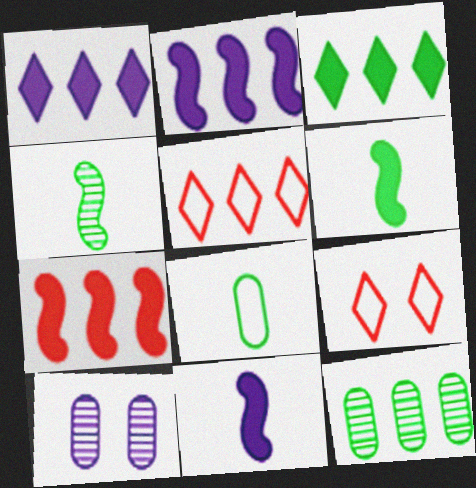[[2, 5, 12], 
[5, 6, 10], 
[9, 11, 12]]